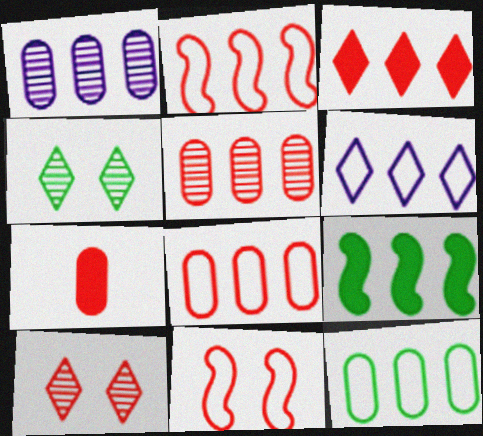[[2, 3, 5], 
[2, 6, 12], 
[2, 7, 10], 
[5, 6, 9]]